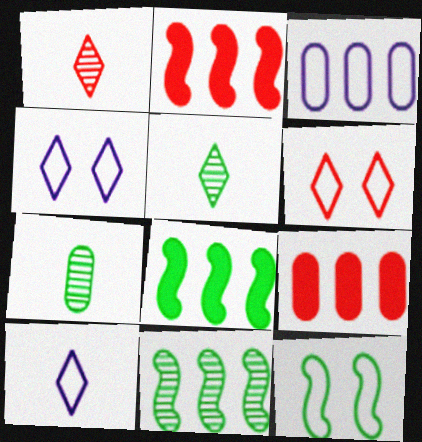[[2, 4, 7]]